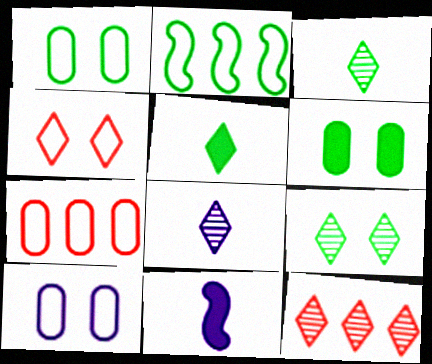[[1, 11, 12], 
[2, 3, 6], 
[7, 9, 11], 
[8, 9, 12]]